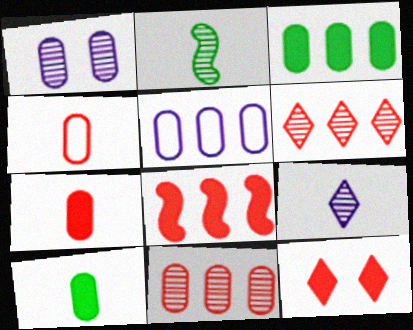[[1, 2, 6], 
[1, 3, 4], 
[2, 5, 12], 
[3, 5, 11], 
[7, 8, 12]]